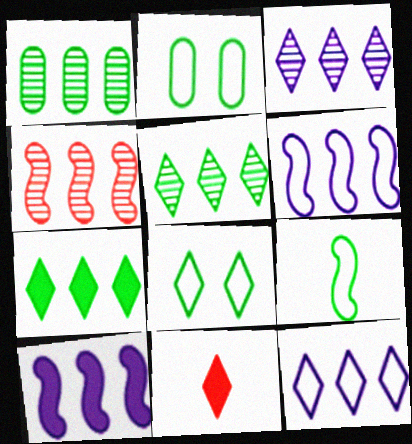[[1, 3, 4], 
[3, 8, 11]]